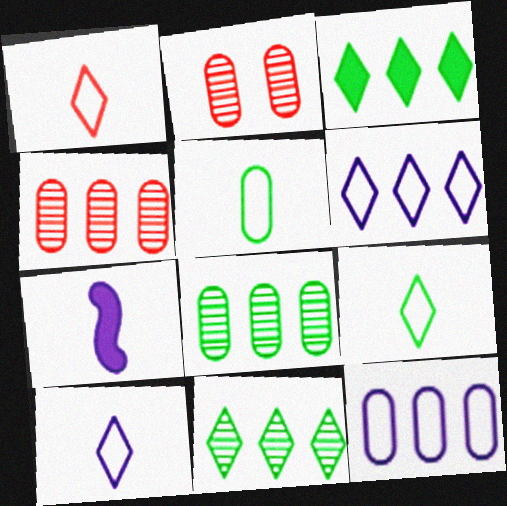[[1, 9, 10]]